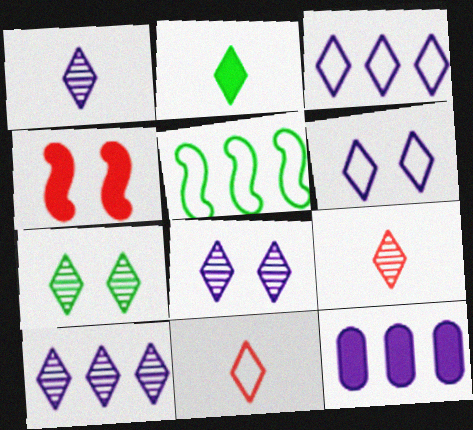[[1, 2, 11], 
[1, 8, 10], 
[2, 4, 12], 
[7, 9, 10]]